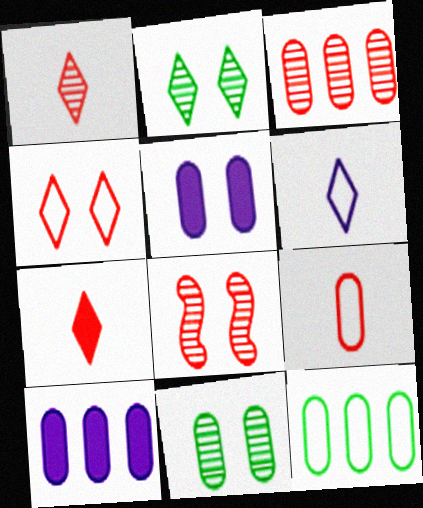[[1, 3, 8], 
[3, 10, 12], 
[9, 10, 11]]